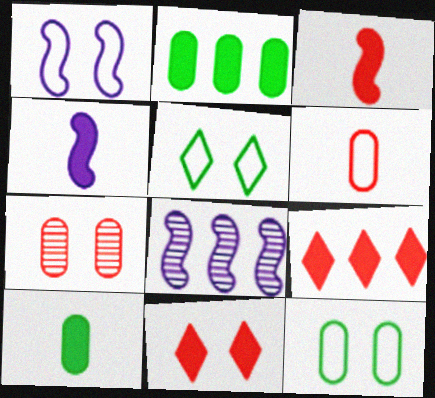[[1, 4, 8], 
[2, 4, 11]]